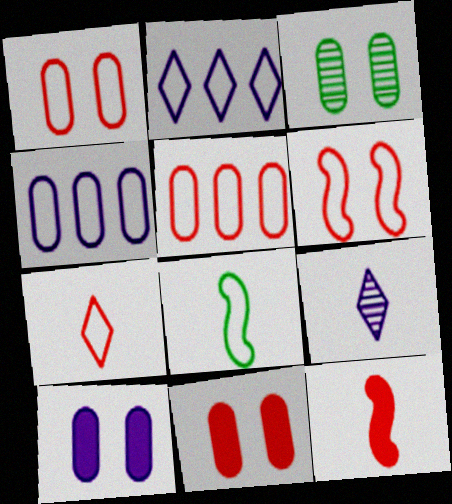[[1, 2, 8], 
[1, 3, 10], 
[2, 3, 12], 
[5, 6, 7]]